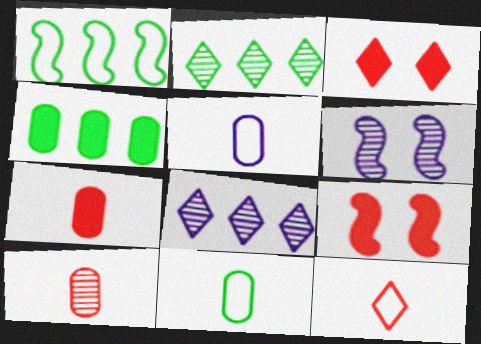[[1, 2, 4], 
[2, 5, 9], 
[2, 6, 10], 
[4, 6, 12], 
[8, 9, 11]]